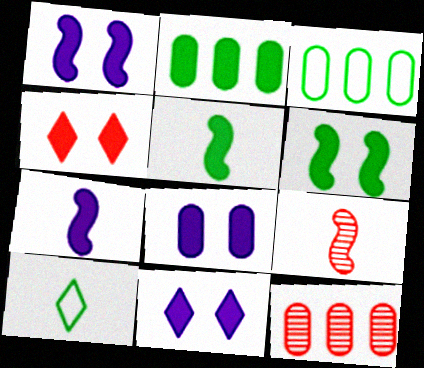[[1, 8, 11], 
[1, 10, 12], 
[2, 4, 7], 
[3, 9, 11], 
[4, 6, 8]]